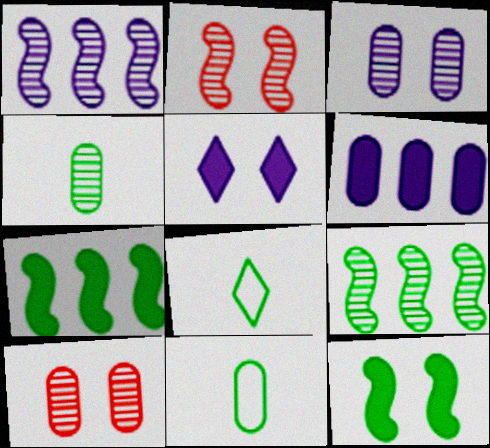[[2, 6, 8], 
[6, 10, 11]]